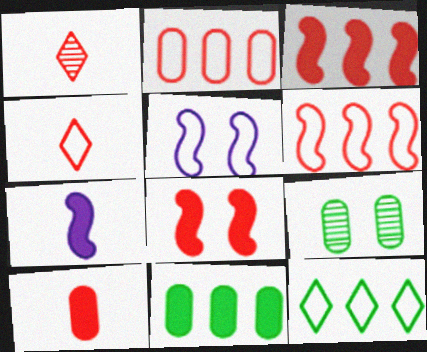[[1, 2, 8], 
[1, 5, 11]]